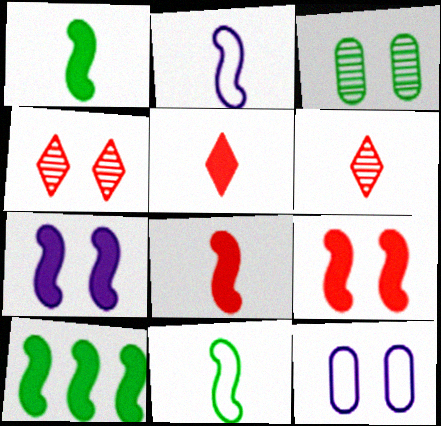[[6, 10, 12], 
[7, 8, 10]]